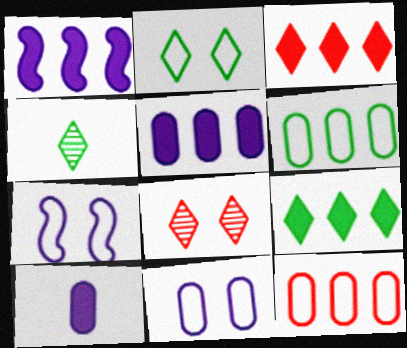[[2, 4, 9]]